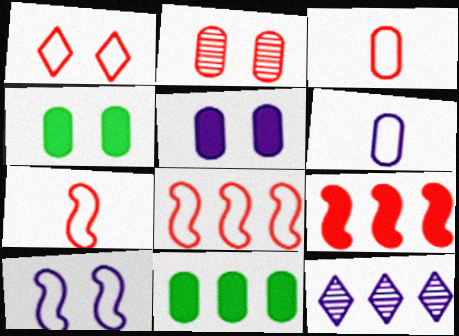[[1, 3, 8], 
[2, 6, 11], 
[4, 7, 12], 
[8, 11, 12]]